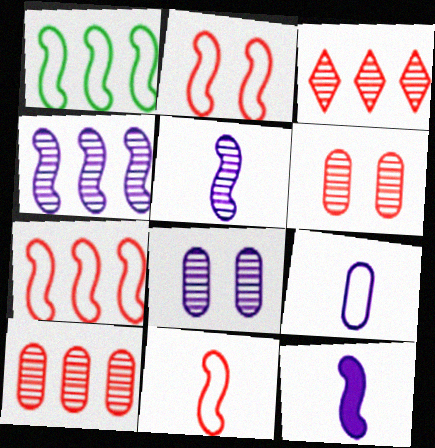[[2, 7, 11]]